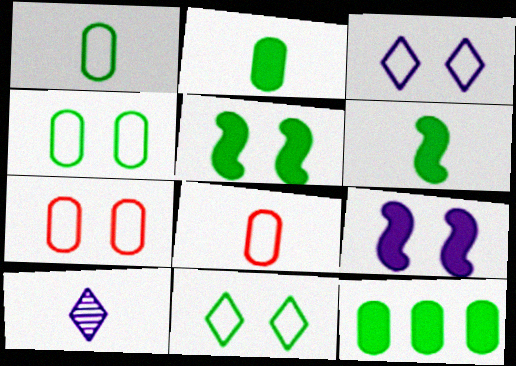[[6, 8, 10]]